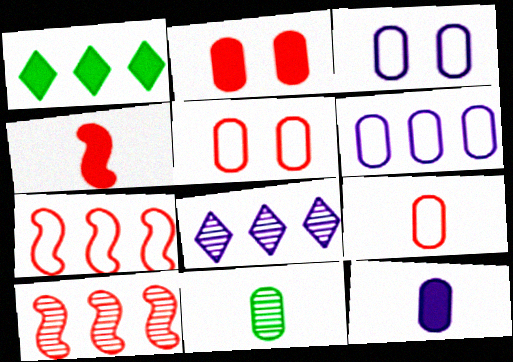[[1, 6, 10], 
[2, 6, 11], 
[9, 11, 12]]